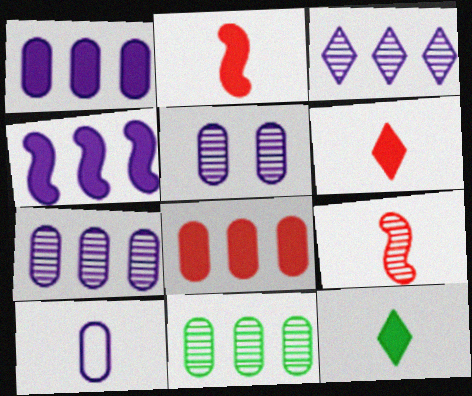[[1, 5, 10], 
[9, 10, 12]]